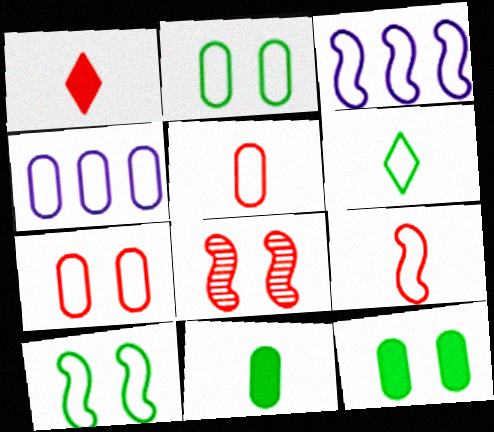[[2, 4, 5], 
[3, 6, 7], 
[3, 9, 10]]